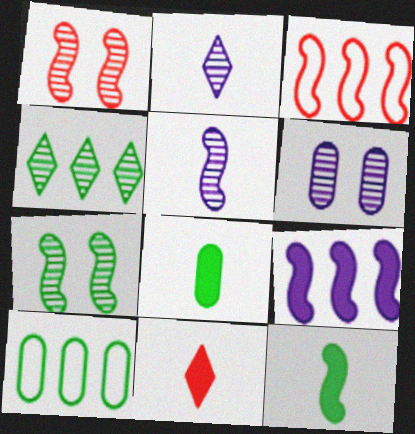[]